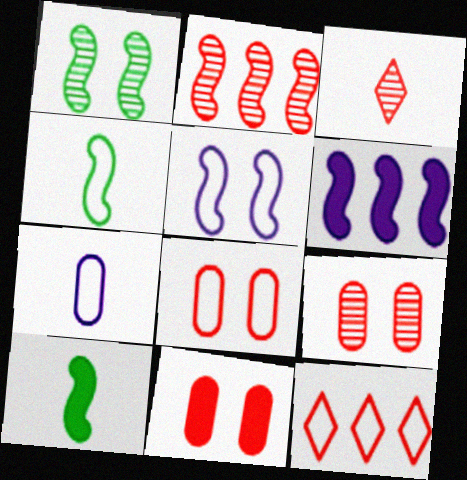[[2, 3, 9], 
[2, 5, 10], 
[3, 7, 10], 
[8, 9, 11]]